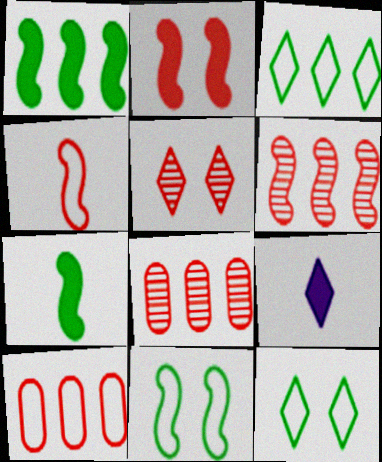[[2, 4, 6], 
[3, 5, 9], 
[8, 9, 11]]